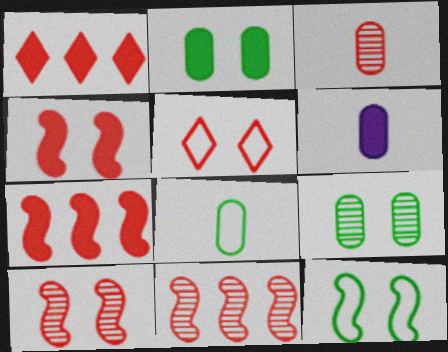[[3, 5, 7], 
[3, 6, 8]]